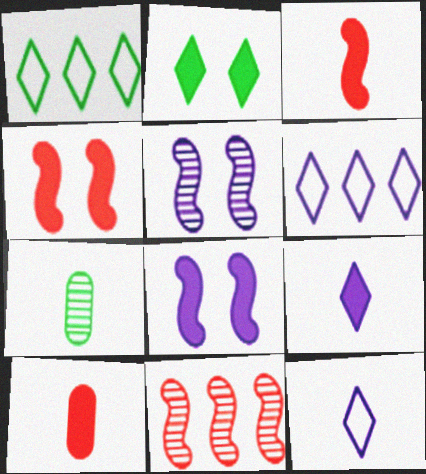[[1, 5, 10], 
[3, 7, 12], 
[4, 6, 7]]